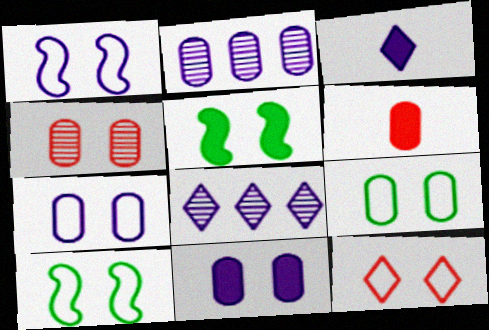[[1, 2, 3], 
[1, 9, 12], 
[2, 6, 9], 
[4, 9, 11], 
[6, 8, 10], 
[7, 10, 12]]